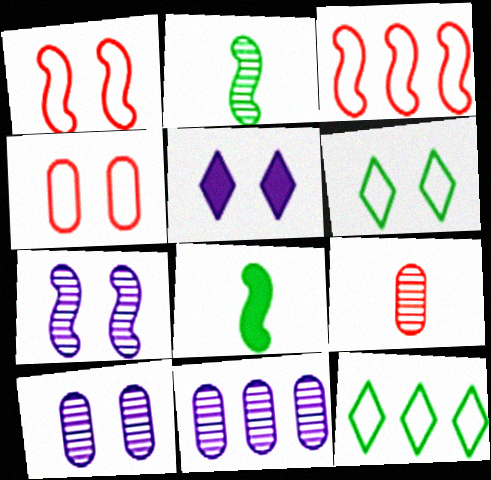[[3, 7, 8]]